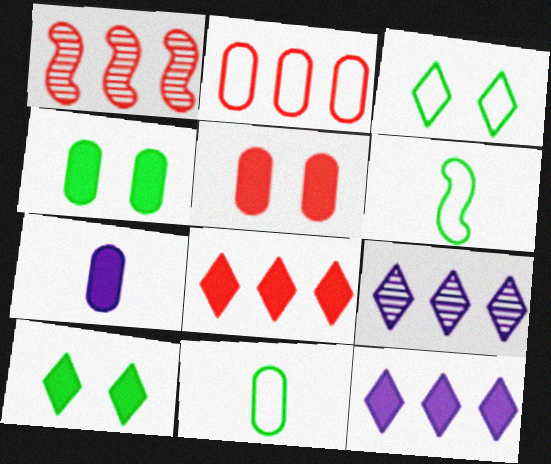[[1, 2, 8], 
[1, 3, 7], 
[5, 6, 9]]